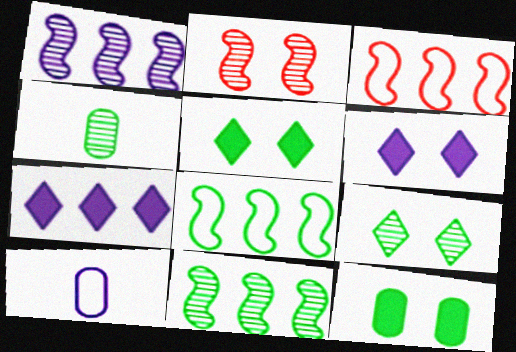[[1, 6, 10], 
[3, 4, 6], 
[4, 5, 8], 
[4, 9, 11]]